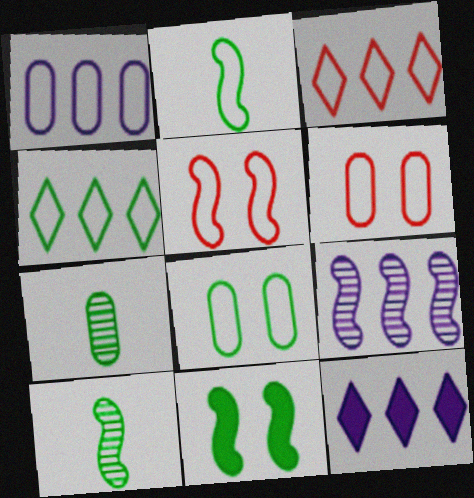[[1, 9, 12], 
[2, 4, 8], 
[4, 7, 11], 
[5, 7, 12], 
[6, 10, 12]]